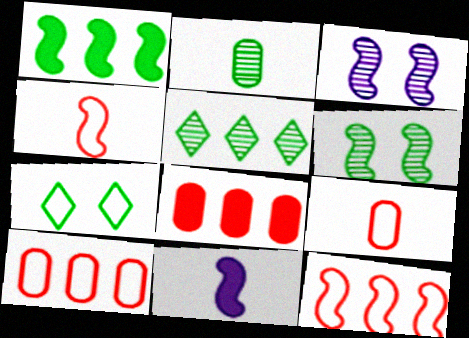[[1, 2, 7], 
[1, 3, 4], 
[2, 5, 6], 
[6, 11, 12]]